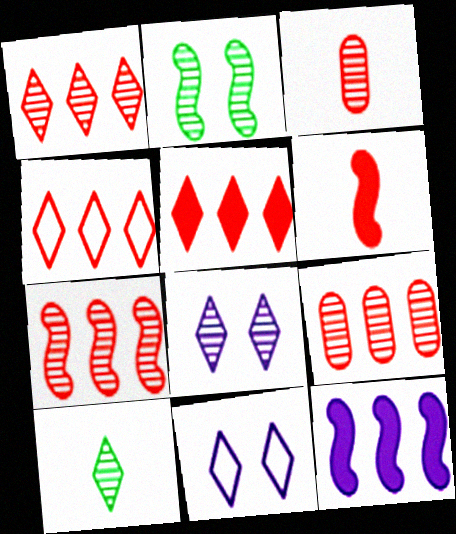[[1, 4, 5], 
[1, 7, 9], 
[1, 8, 10], 
[5, 10, 11]]